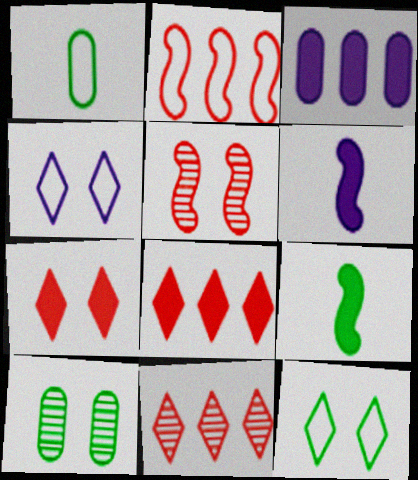[[1, 2, 4], 
[3, 7, 9]]